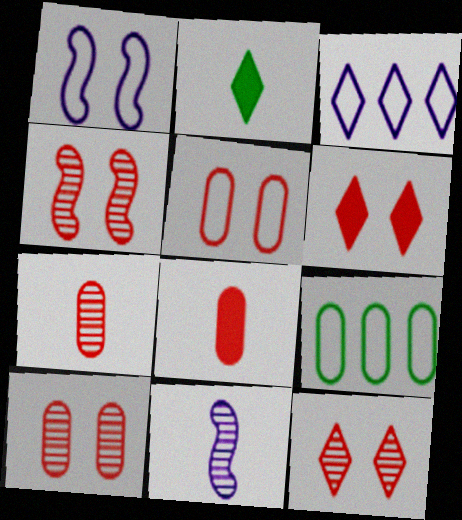[[2, 3, 12], 
[4, 5, 6], 
[4, 10, 12], 
[6, 9, 11]]